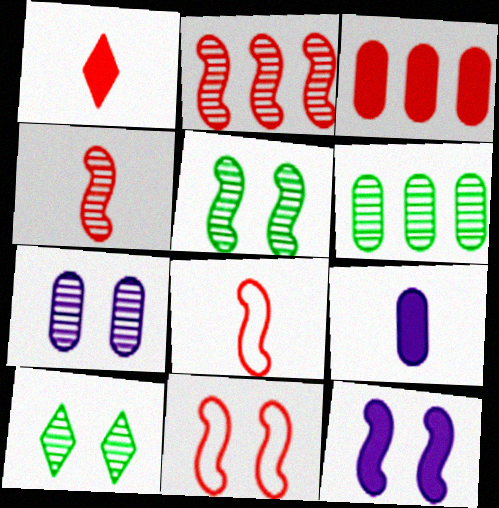[[5, 11, 12]]